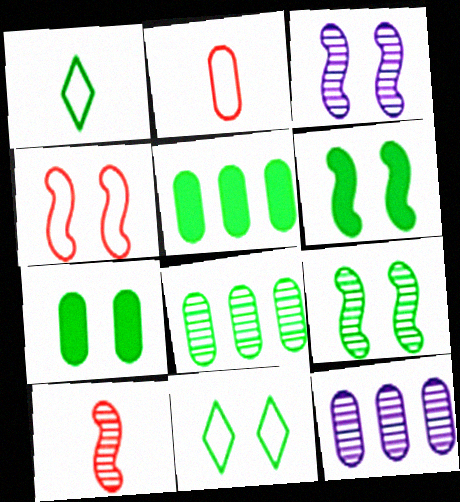[[1, 5, 9], 
[1, 6, 8], 
[2, 7, 12], 
[3, 4, 6], 
[7, 9, 11]]